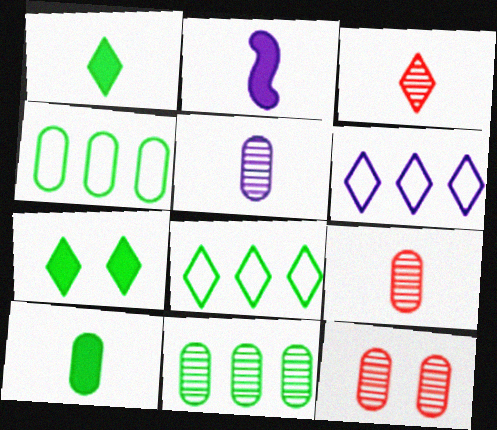[[2, 8, 12], 
[3, 6, 7], 
[5, 11, 12]]